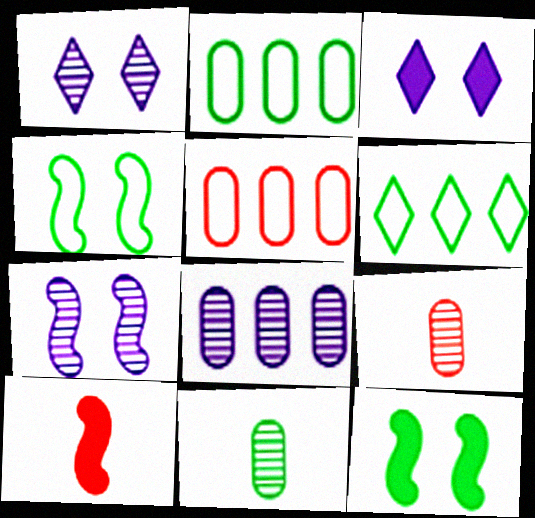[[1, 2, 10], 
[6, 11, 12]]